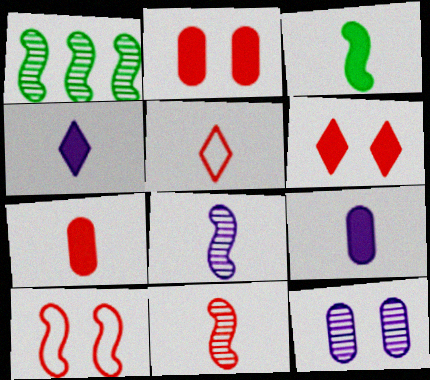[[3, 4, 7], 
[5, 7, 11]]